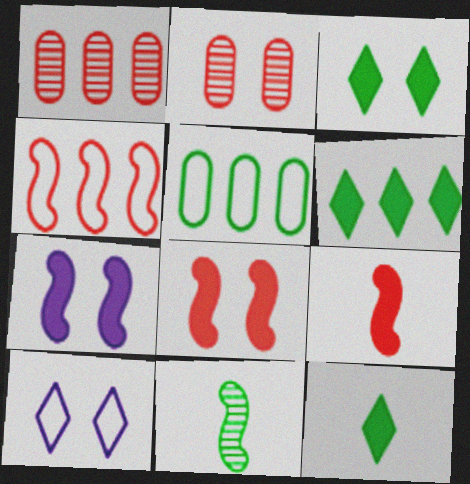[[3, 5, 11], 
[3, 6, 12], 
[4, 7, 11]]